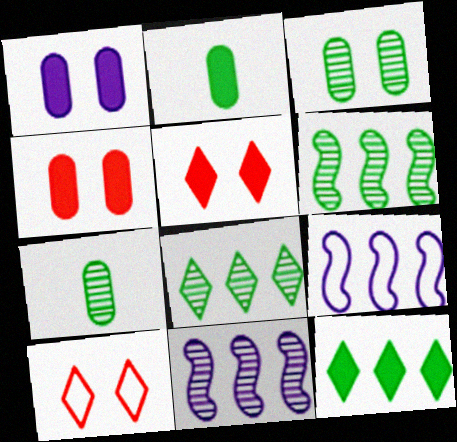[[2, 10, 11], 
[5, 7, 9]]